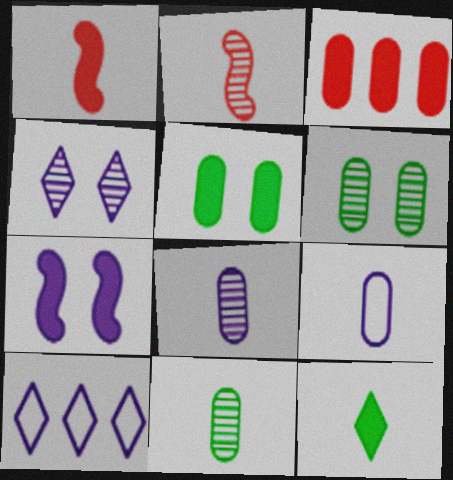[[1, 6, 10], 
[2, 5, 10], 
[2, 9, 12], 
[3, 6, 9], 
[3, 7, 12], 
[7, 8, 10]]